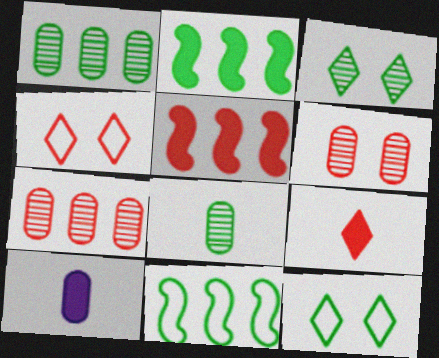[[2, 8, 12]]